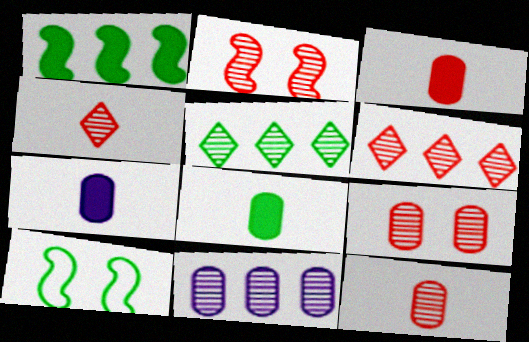[[2, 6, 12], 
[3, 7, 8], 
[5, 8, 10], 
[6, 7, 10]]